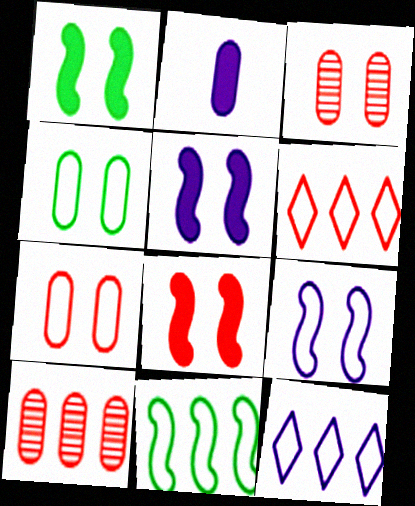[[1, 5, 8], 
[2, 4, 10]]